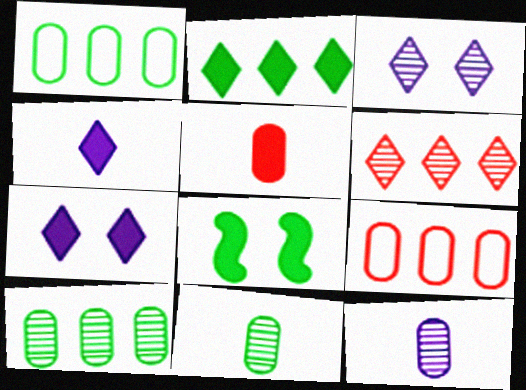[]